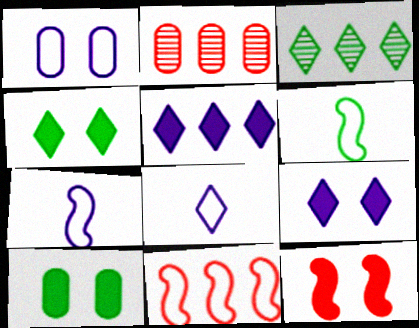[[2, 4, 7], 
[2, 6, 9], 
[3, 6, 10], 
[9, 10, 12]]